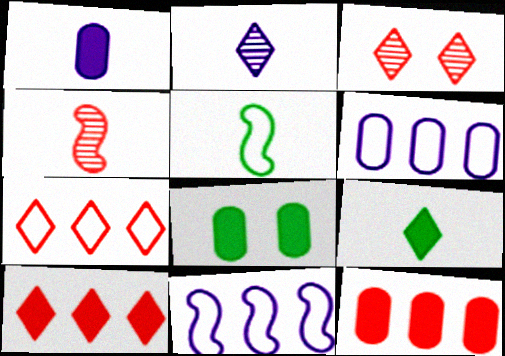[[1, 8, 12]]